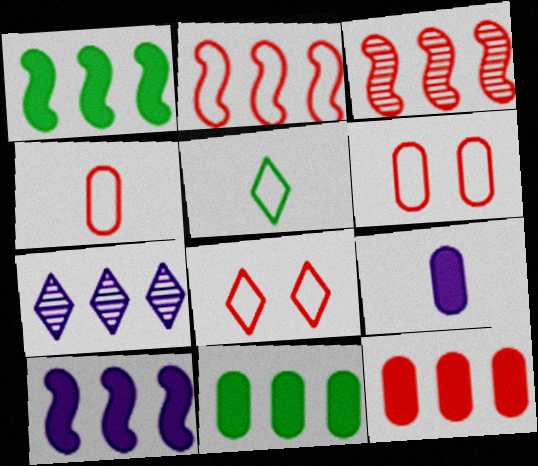[[2, 4, 8], 
[2, 7, 11]]